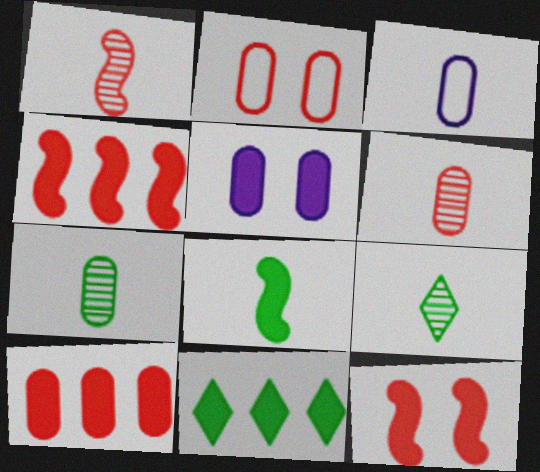[[2, 6, 10]]